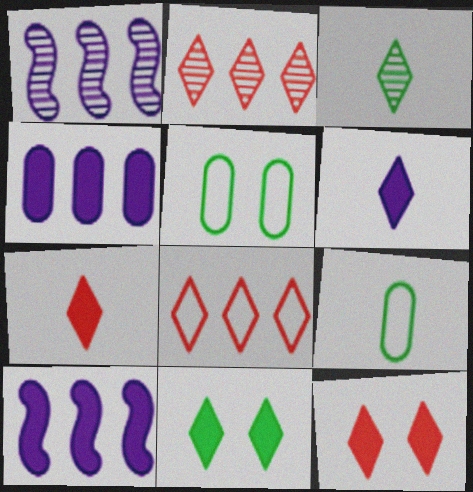[[1, 5, 7], 
[1, 9, 12]]